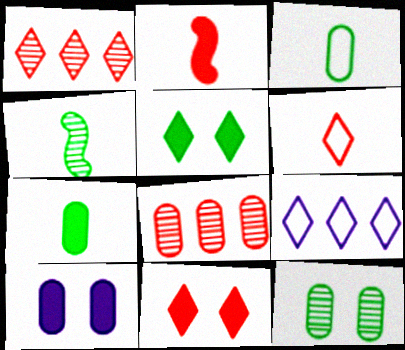[[1, 6, 11], 
[2, 9, 12], 
[3, 8, 10]]